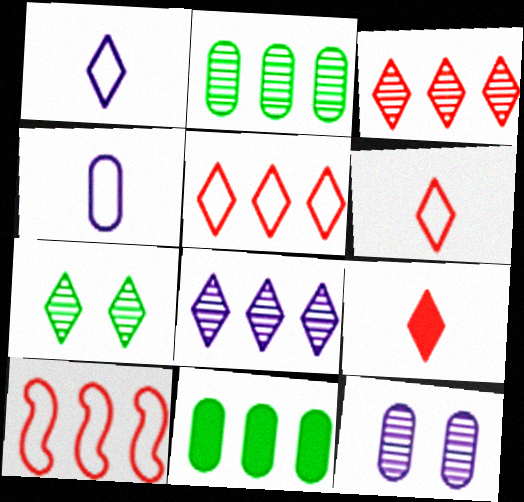[[8, 10, 11]]